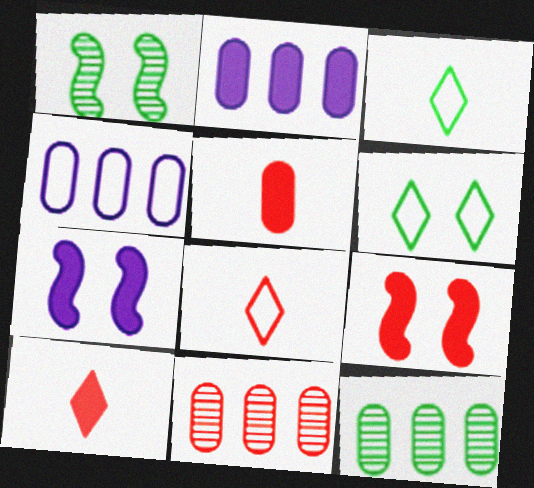[[1, 2, 8], 
[1, 4, 10], 
[3, 7, 11], 
[7, 8, 12], 
[8, 9, 11]]